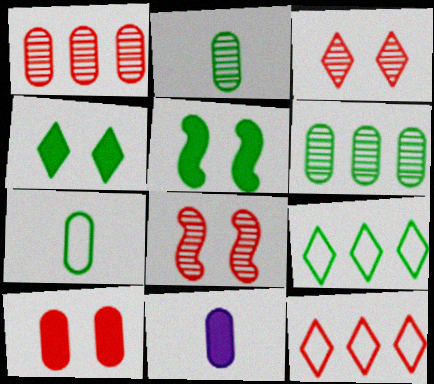[[2, 5, 9], 
[8, 9, 11]]